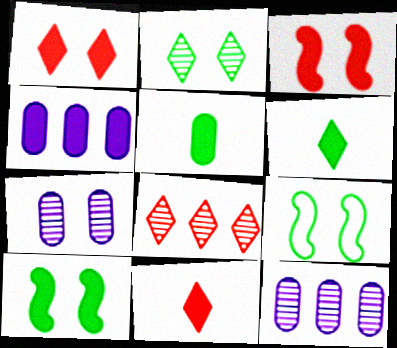[[1, 7, 9], 
[3, 4, 6], 
[4, 10, 11], 
[9, 11, 12]]